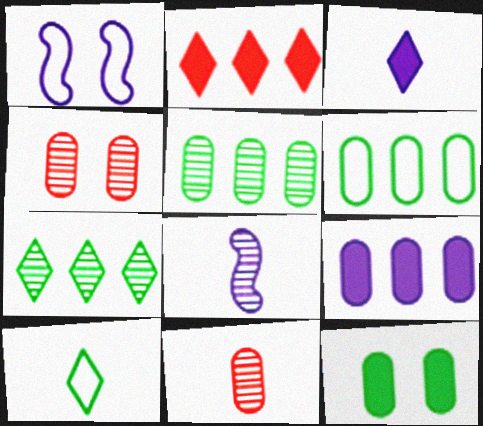[[4, 7, 8]]